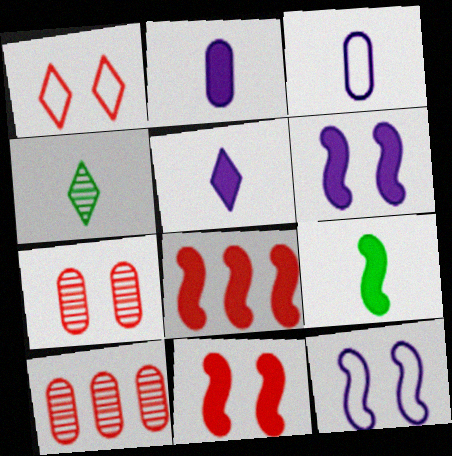[[1, 7, 11], 
[6, 8, 9]]